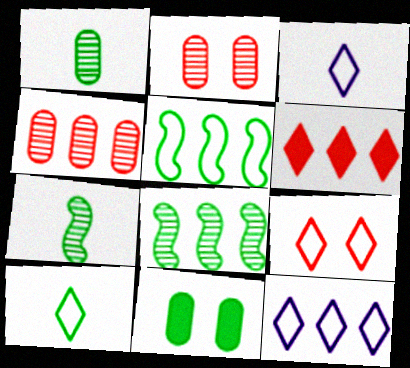[[8, 10, 11], 
[9, 10, 12]]